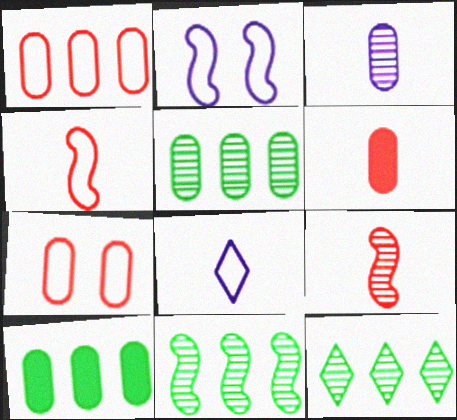[[2, 6, 12], 
[3, 7, 10], 
[5, 11, 12]]